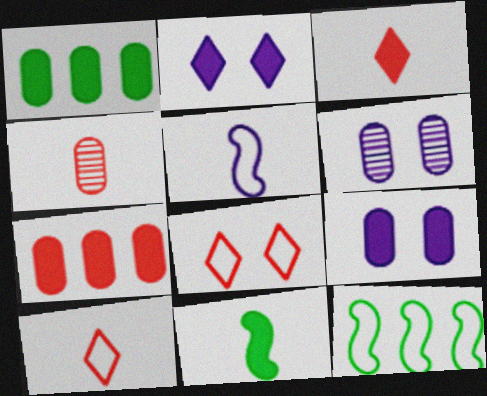[[2, 4, 12], 
[2, 7, 11], 
[3, 6, 12]]